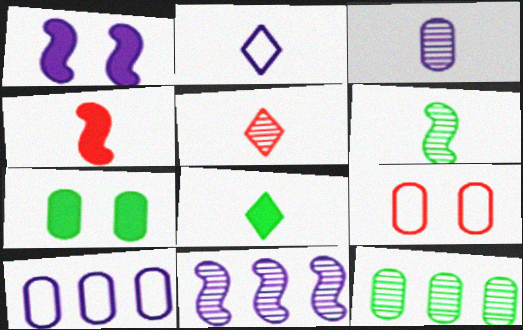[[2, 5, 8], 
[3, 5, 6], 
[8, 9, 11]]